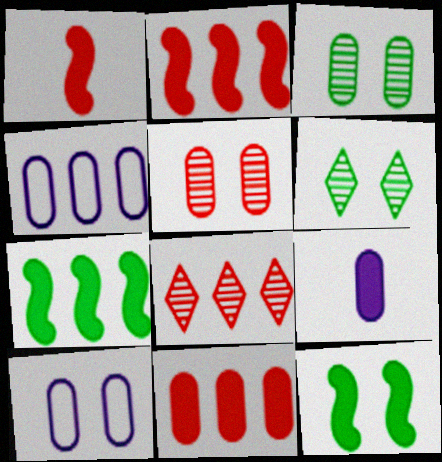[[1, 4, 6], 
[4, 7, 8]]